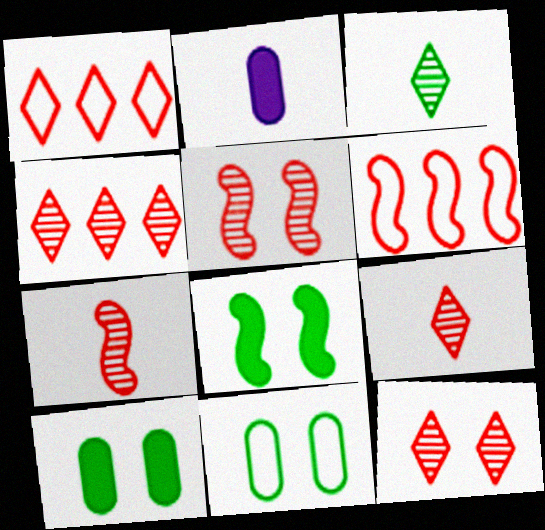[[4, 9, 12]]